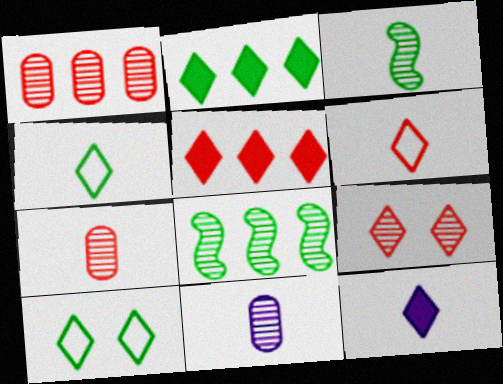[[5, 6, 9], 
[8, 9, 11]]